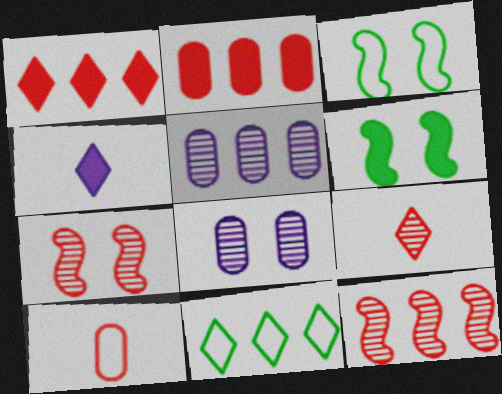[[1, 7, 10], 
[2, 4, 6]]